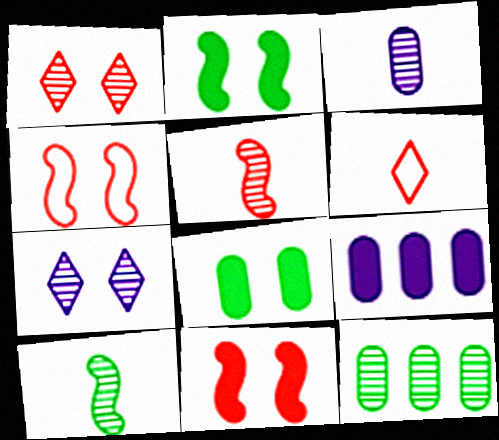[[4, 7, 8], 
[5, 7, 12]]